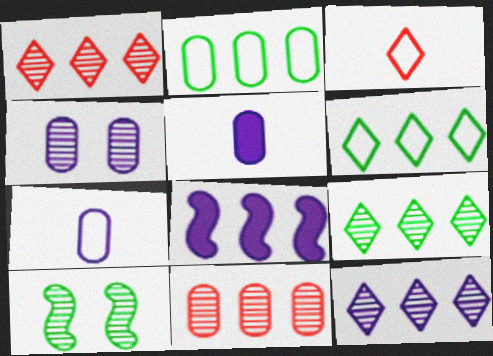[[1, 2, 8], 
[1, 9, 12], 
[6, 8, 11]]